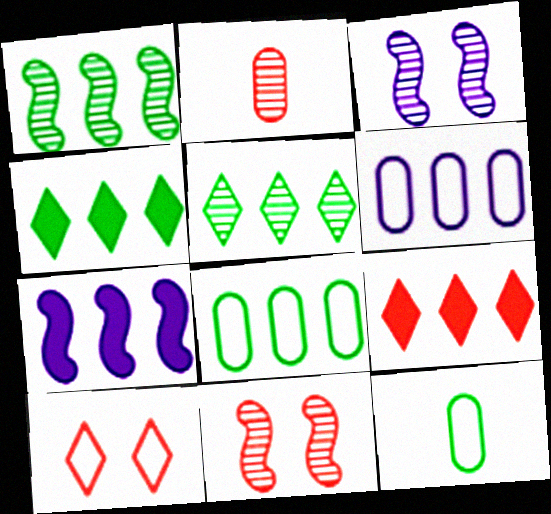[[1, 4, 8], 
[1, 6, 9], 
[2, 3, 5], 
[3, 9, 12]]